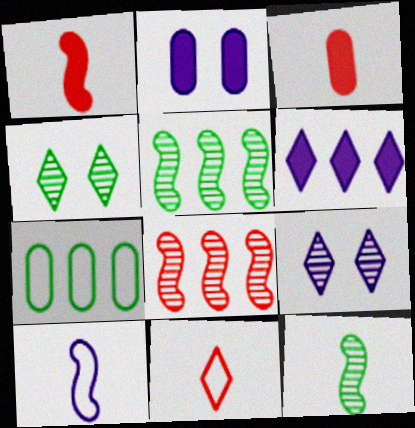[[1, 7, 9], 
[1, 10, 12], 
[2, 5, 11], 
[4, 6, 11], 
[6, 7, 8]]